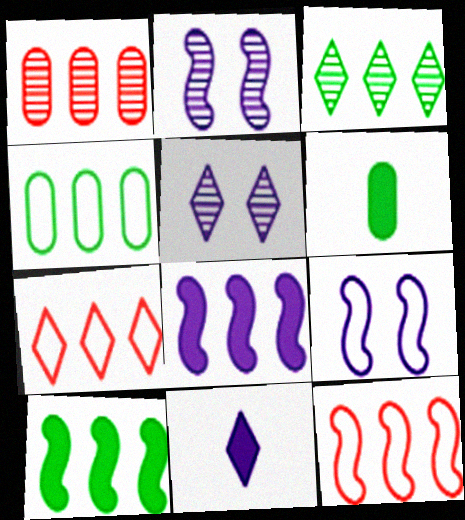[[2, 6, 7], 
[3, 4, 10], 
[5, 6, 12]]